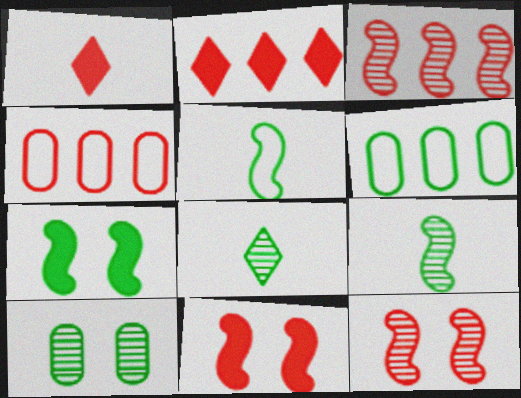[[1, 4, 12], 
[2, 3, 4], 
[6, 7, 8]]